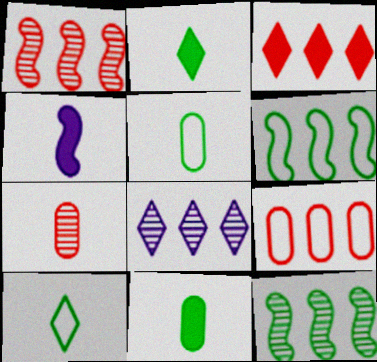[[1, 3, 9], 
[4, 7, 10]]